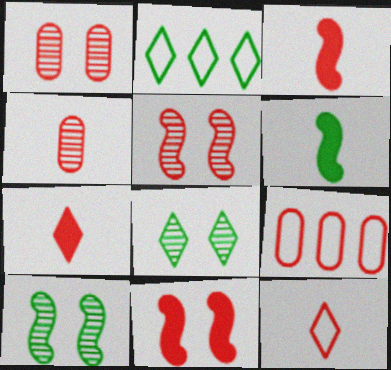[[3, 4, 12], 
[5, 7, 9]]